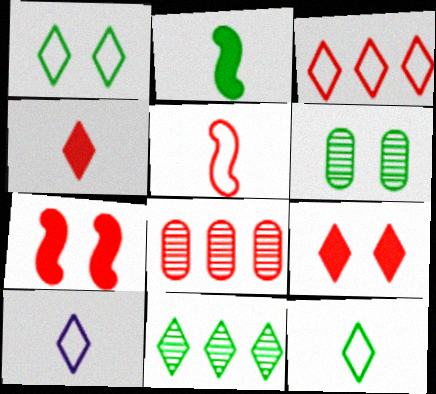[[1, 3, 10], 
[5, 8, 9], 
[9, 10, 11]]